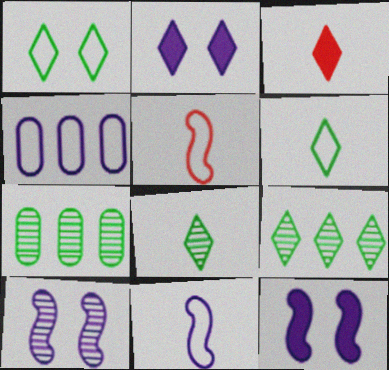[[1, 4, 5], 
[2, 5, 7]]